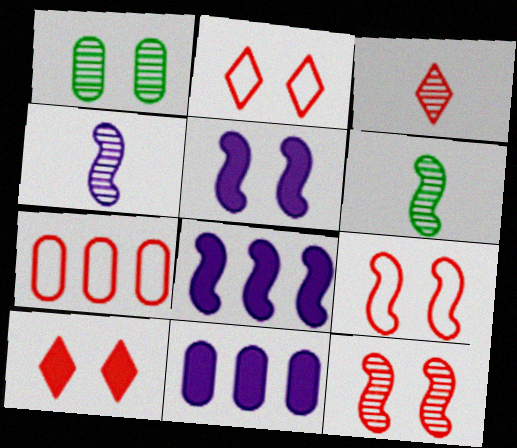[[1, 2, 5], 
[2, 6, 11], 
[6, 8, 9]]